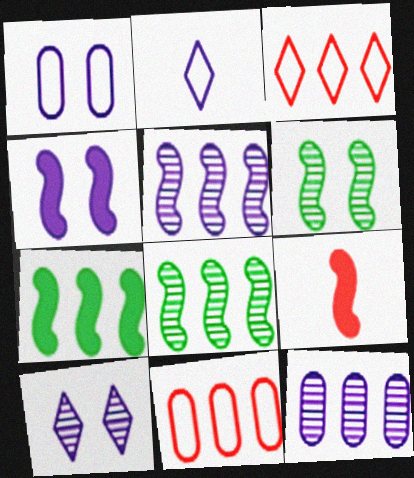[[1, 4, 10], 
[2, 4, 12], 
[3, 7, 12], 
[4, 7, 9]]